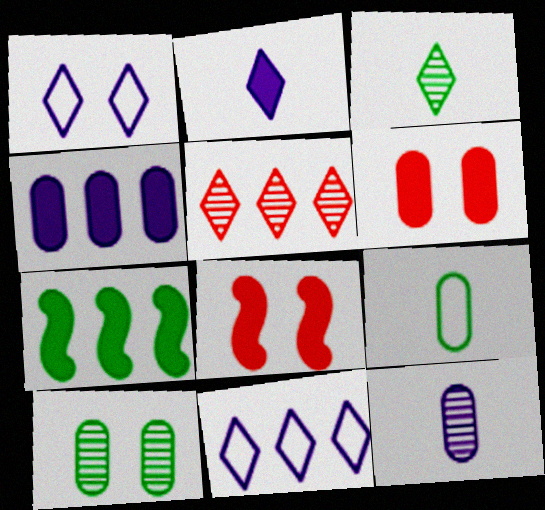[[1, 8, 10], 
[2, 6, 7]]